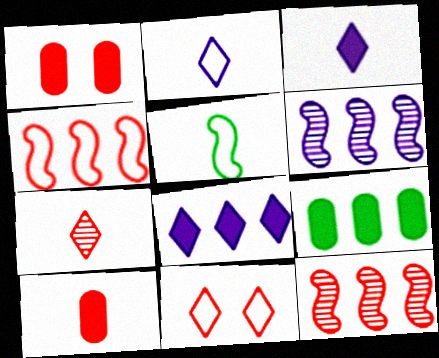[[1, 4, 7], 
[10, 11, 12]]